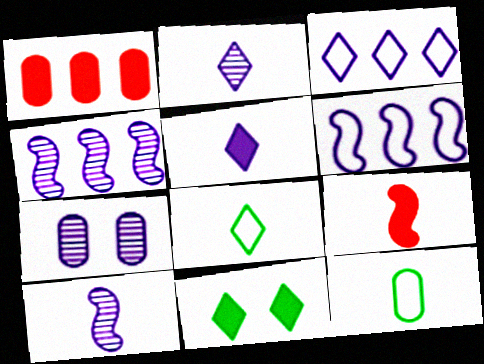[[1, 7, 12], 
[2, 4, 7], 
[2, 9, 12], 
[5, 6, 7]]